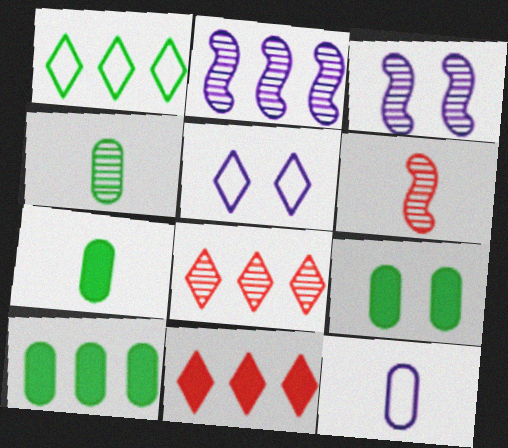[[3, 4, 8], 
[5, 6, 10], 
[7, 9, 10]]